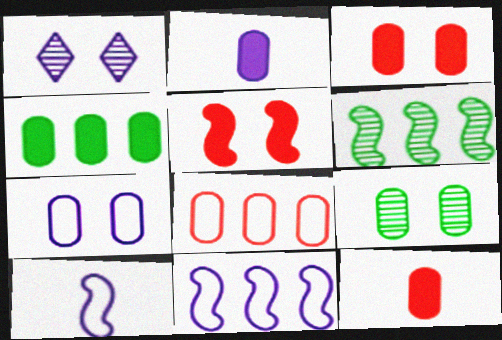[[1, 2, 11], 
[2, 3, 4], 
[2, 8, 9], 
[3, 7, 9], 
[5, 6, 10]]